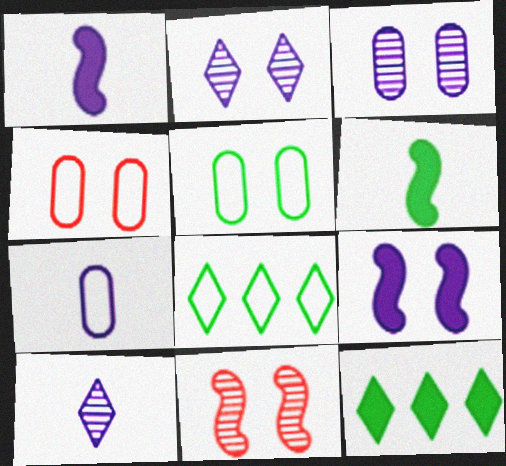[[1, 7, 10], 
[7, 11, 12]]